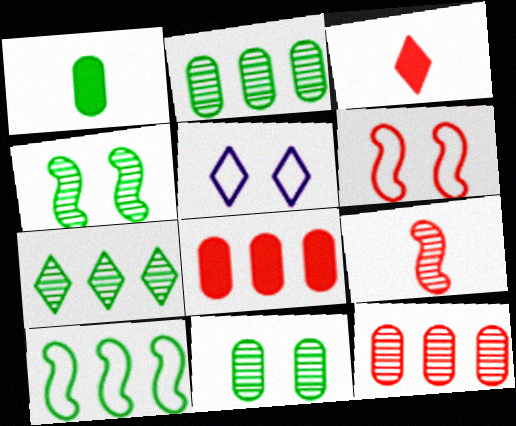[[3, 5, 7], 
[3, 6, 12]]